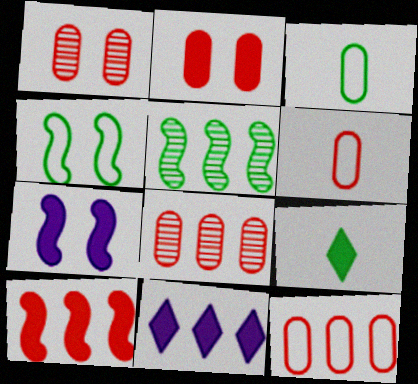[[2, 6, 8], 
[5, 11, 12]]